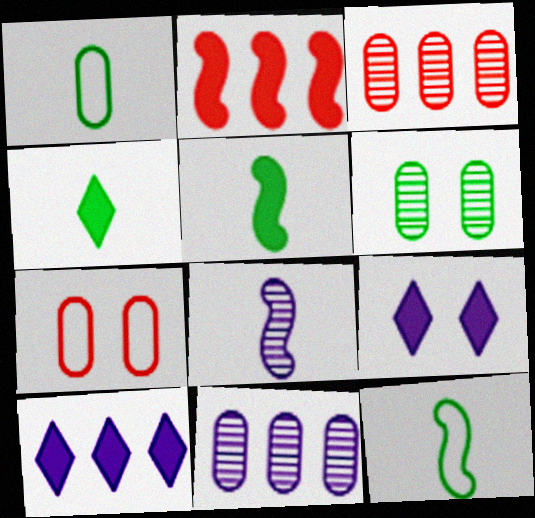[[3, 9, 12]]